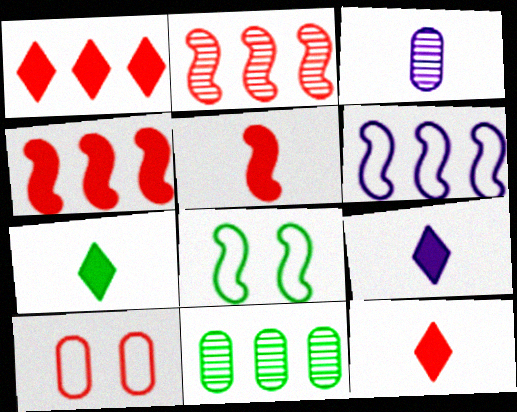[[1, 3, 8], 
[1, 6, 11], 
[2, 10, 12], 
[7, 8, 11], 
[7, 9, 12]]